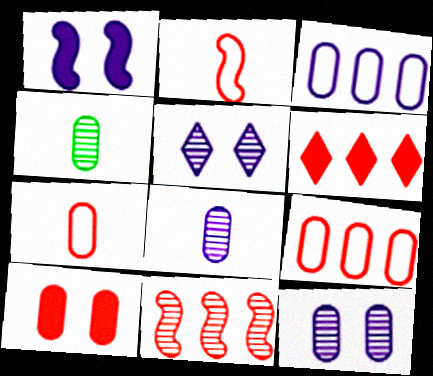[[3, 4, 10], 
[4, 5, 11], 
[6, 9, 11]]